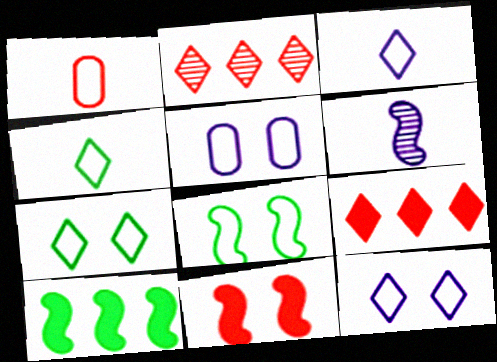[[1, 2, 11]]